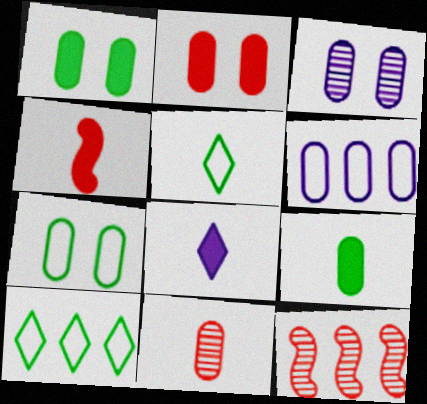[[1, 6, 11], 
[2, 3, 7], 
[3, 4, 10], 
[4, 8, 9], 
[7, 8, 12]]